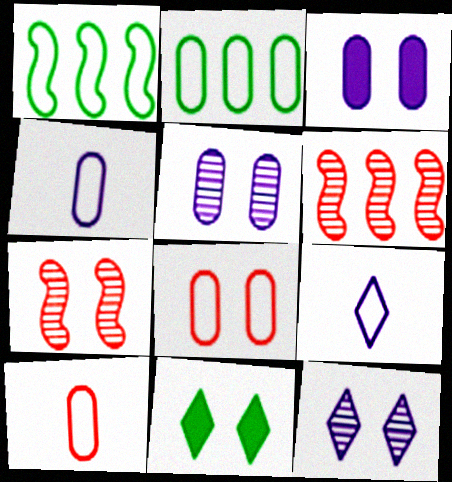[[1, 8, 9], 
[2, 4, 8], 
[4, 6, 11]]